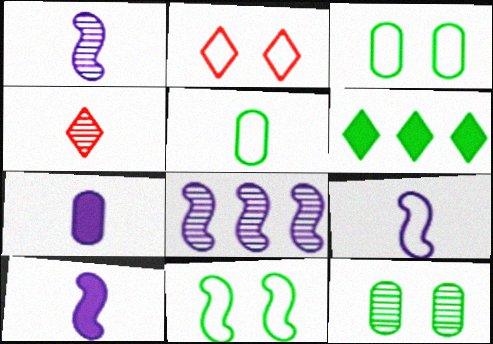[[1, 9, 10], 
[4, 5, 10], 
[4, 8, 12]]